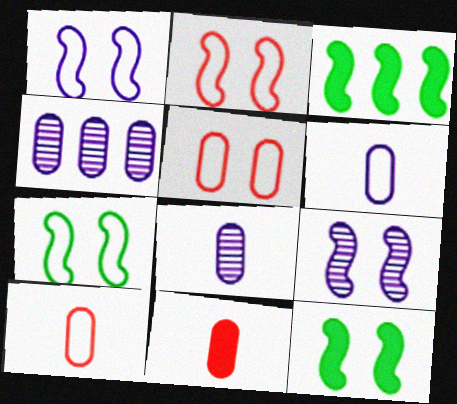[[1, 2, 7], 
[2, 9, 12]]